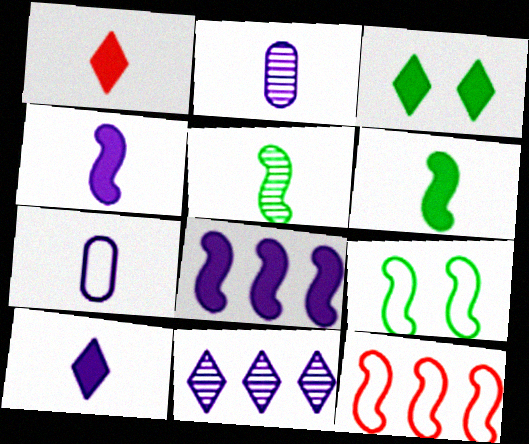[[1, 5, 7], 
[2, 3, 12]]